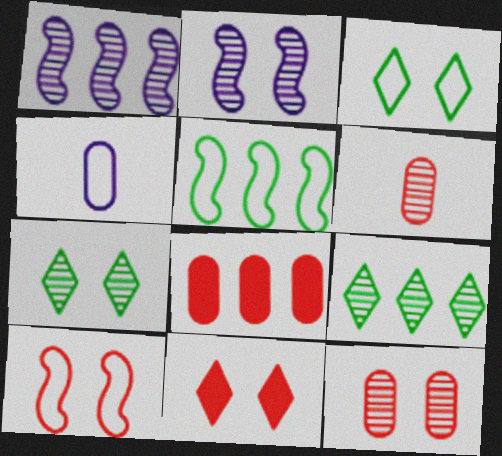[[1, 6, 7], 
[2, 6, 9], 
[2, 7, 12], 
[10, 11, 12]]